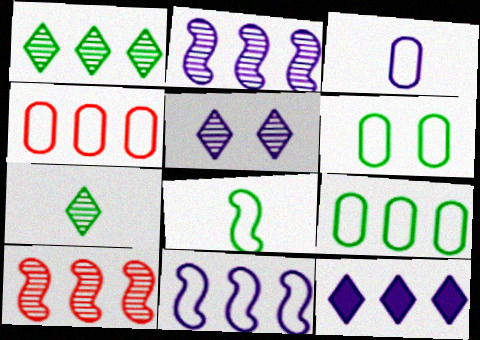[[3, 4, 6], 
[9, 10, 12]]